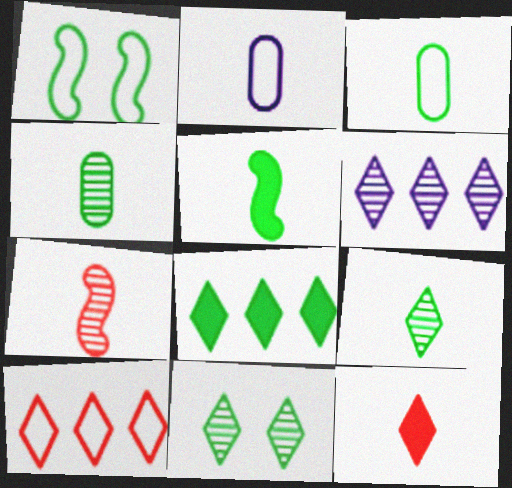[[1, 2, 10], 
[1, 4, 8], 
[3, 5, 9], 
[6, 8, 10]]